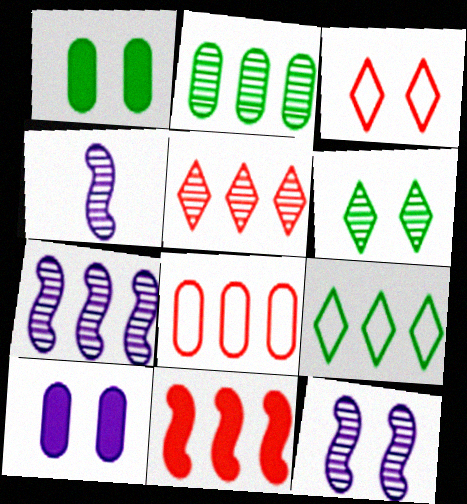[[1, 3, 12], 
[2, 5, 7], 
[4, 7, 12], 
[5, 8, 11]]